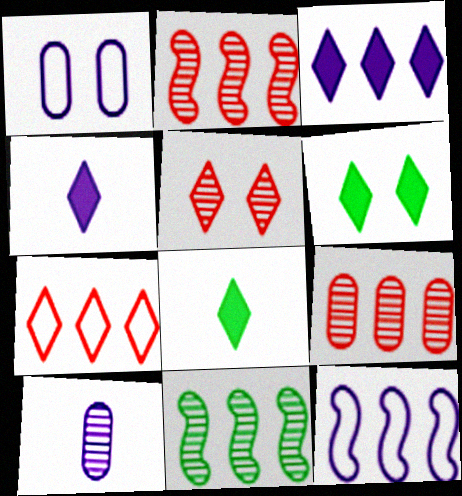[[1, 2, 8], 
[5, 10, 11]]